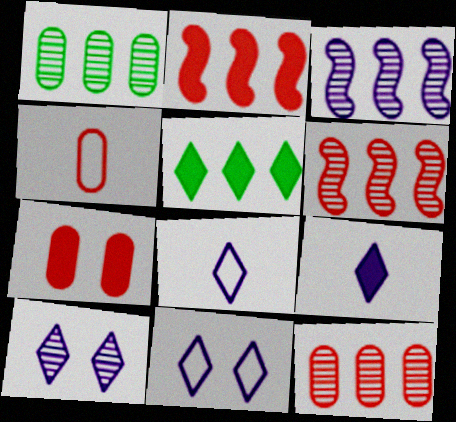[[4, 7, 12]]